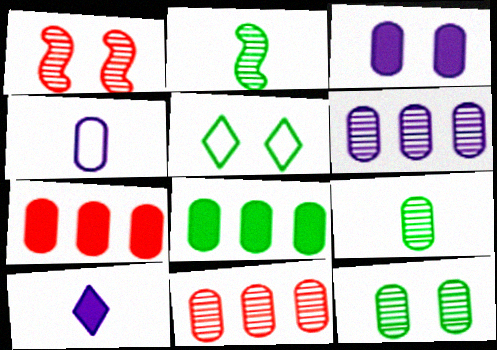[[1, 3, 5], 
[2, 5, 8], 
[3, 4, 6], 
[4, 7, 12]]